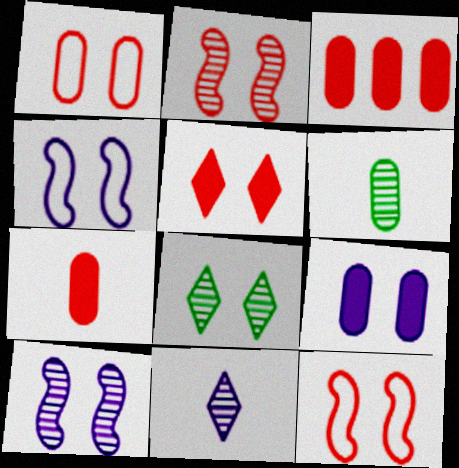[[1, 2, 5], 
[8, 9, 12]]